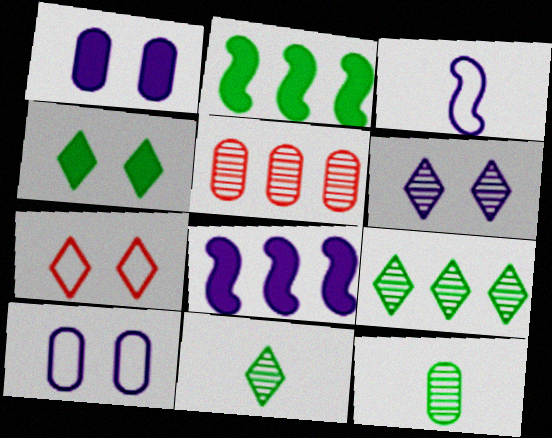[[3, 4, 5], 
[4, 6, 7], 
[7, 8, 12]]